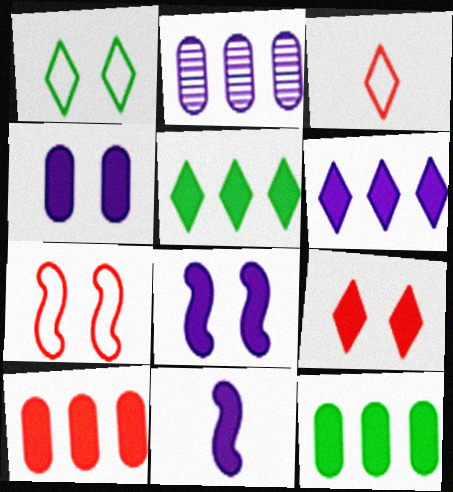[[4, 6, 11], 
[9, 11, 12]]